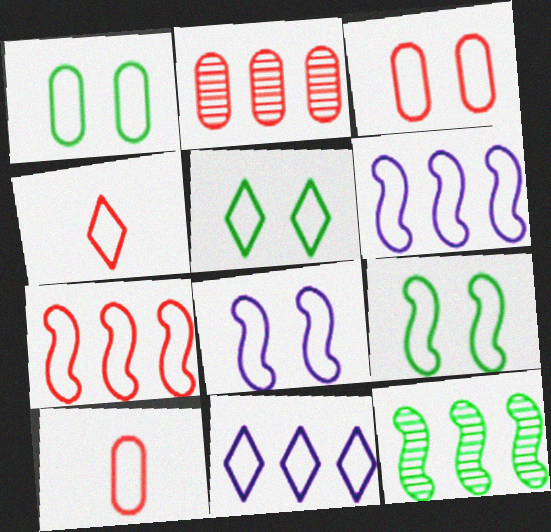[[1, 4, 6], 
[1, 5, 9], 
[3, 4, 7], 
[3, 5, 8], 
[4, 5, 11], 
[5, 6, 10], 
[9, 10, 11]]